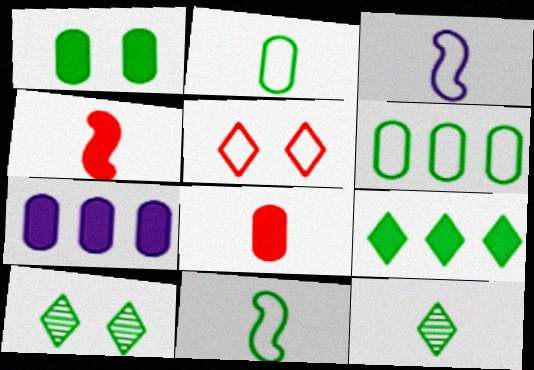[[1, 7, 8], 
[3, 5, 6], 
[3, 8, 12]]